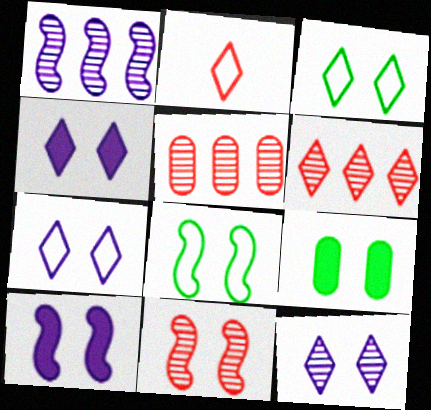[[1, 2, 9], 
[4, 7, 12], 
[7, 9, 11], 
[8, 10, 11]]